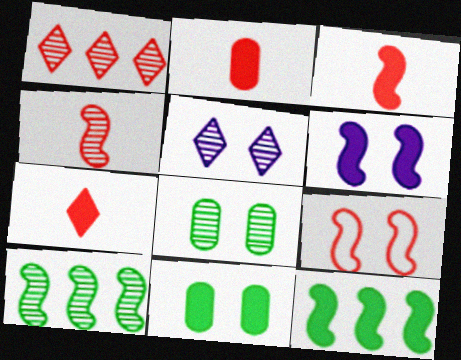[[1, 2, 9], 
[2, 3, 7], 
[3, 6, 12], 
[5, 9, 11]]